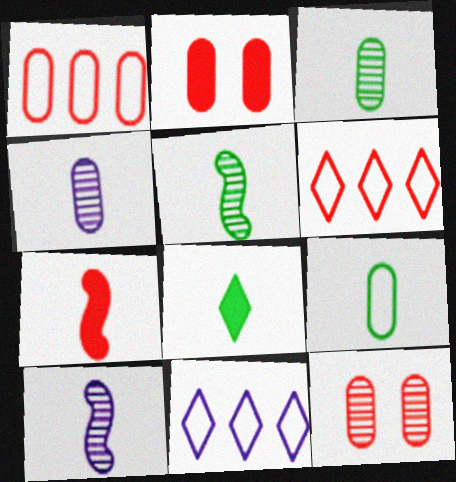[[2, 5, 11], 
[5, 8, 9], 
[6, 7, 12]]